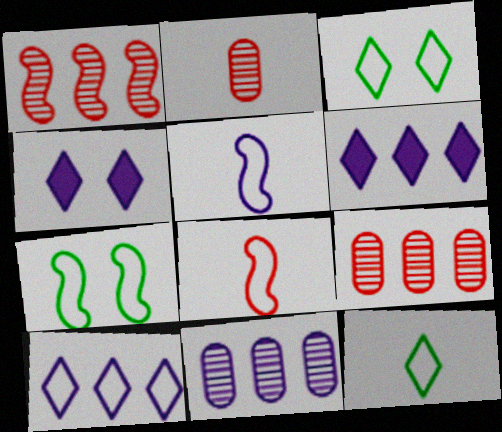[[2, 6, 7], 
[4, 5, 11]]